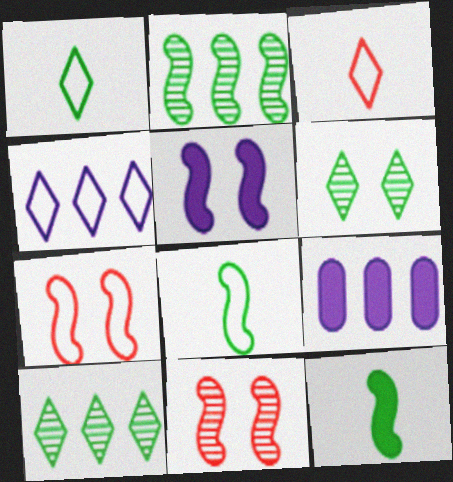[[1, 9, 11]]